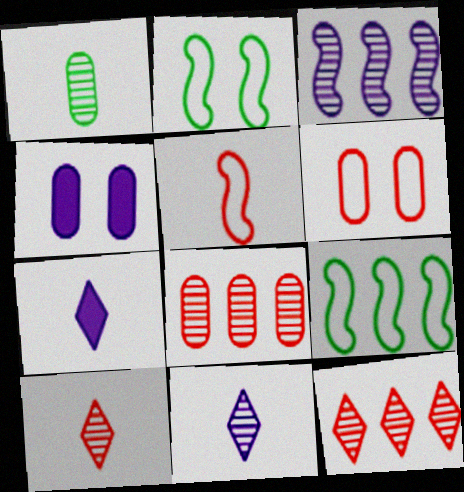[[1, 5, 7], 
[2, 7, 8], 
[4, 9, 10]]